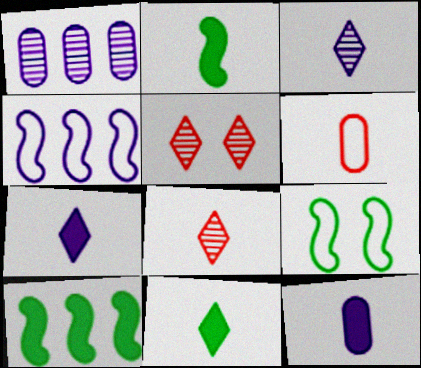[[2, 3, 6]]